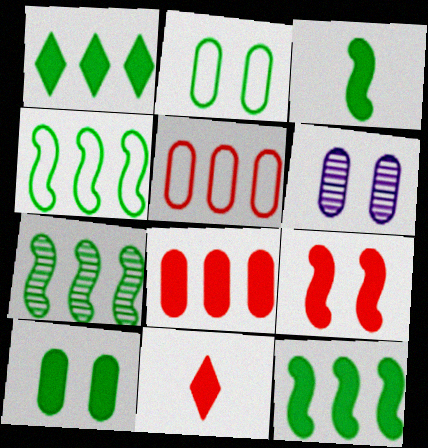[[1, 3, 10], 
[4, 6, 11], 
[4, 7, 12], 
[8, 9, 11]]